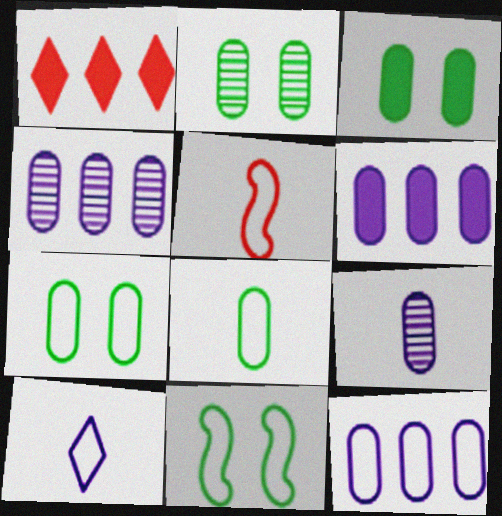[[1, 9, 11], 
[2, 3, 7], 
[4, 6, 12], 
[5, 8, 10]]